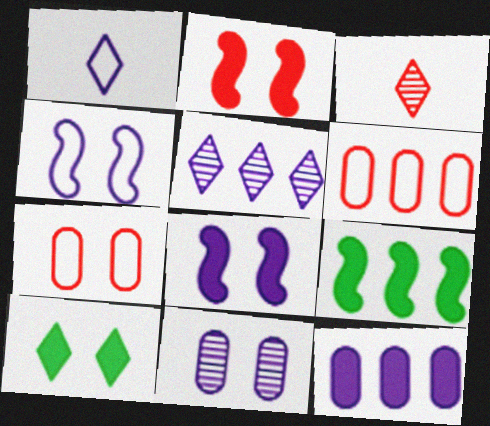[[2, 3, 6], 
[5, 6, 9]]